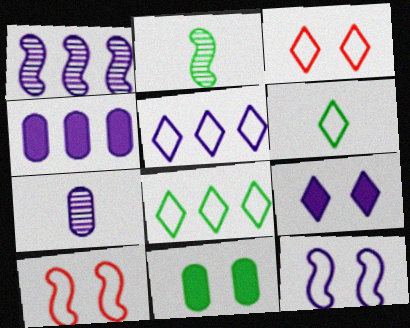[[1, 4, 5], 
[2, 3, 4], 
[2, 8, 11], 
[3, 5, 6]]